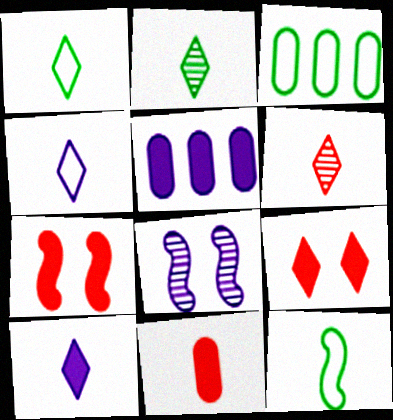[[1, 6, 10], 
[4, 5, 8]]